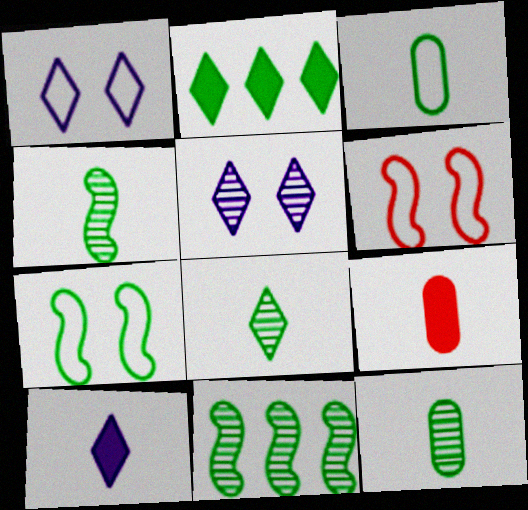[[1, 9, 11], 
[2, 7, 12], 
[4, 8, 12]]